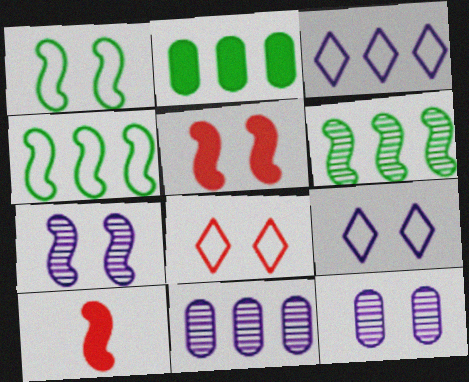[[1, 5, 7], 
[4, 7, 10]]